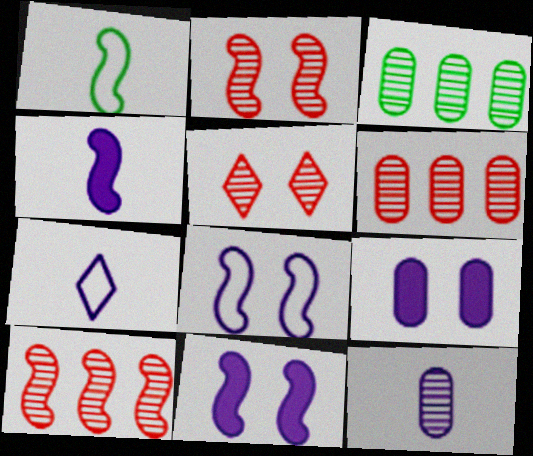[[1, 10, 11], 
[4, 7, 12]]